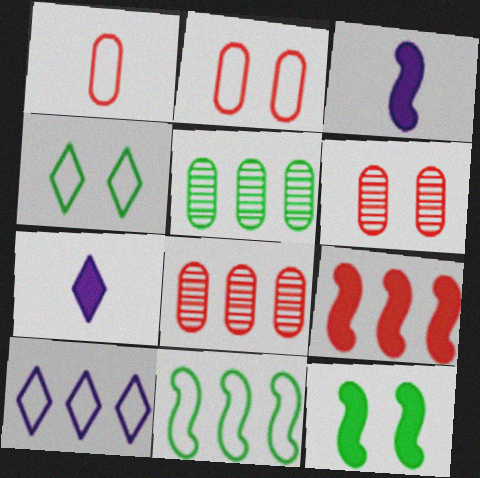[[3, 4, 8], 
[3, 9, 12], 
[5, 9, 10], 
[6, 7, 11]]